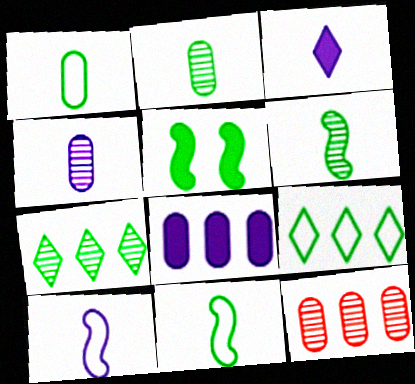[[1, 5, 7], 
[2, 5, 9], 
[3, 4, 10]]